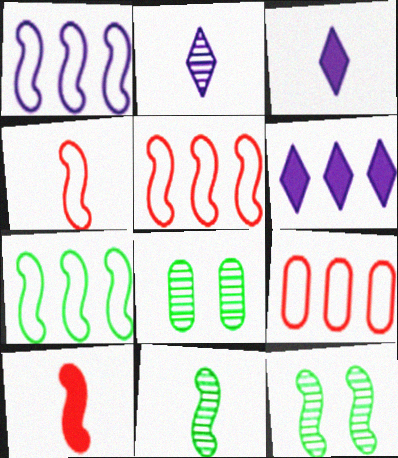[[1, 5, 7], 
[1, 10, 12], 
[3, 5, 8], 
[3, 9, 12], 
[4, 6, 8]]